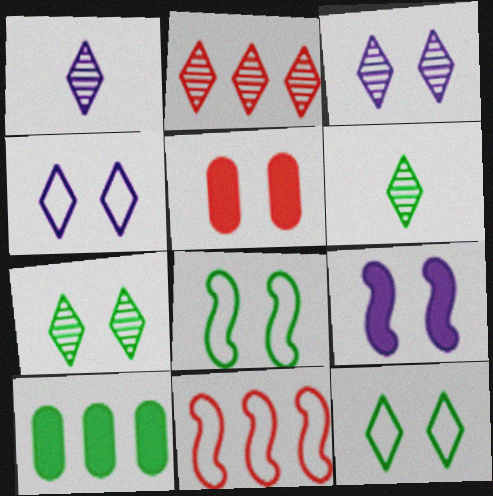[[1, 2, 7], 
[2, 3, 6], 
[3, 5, 8], 
[6, 8, 10]]